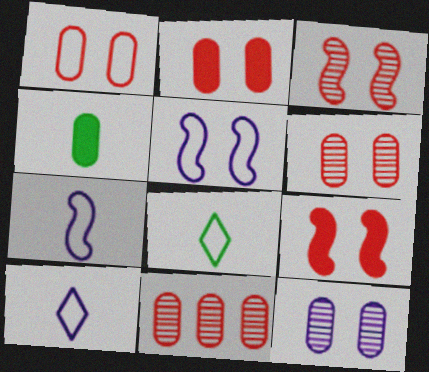[[1, 2, 6]]